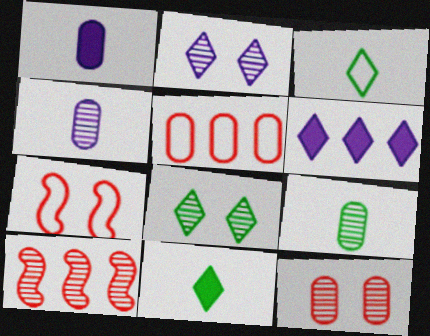[[2, 9, 10], 
[4, 8, 10], 
[6, 7, 9]]